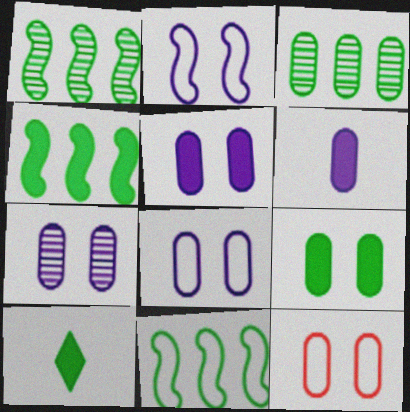[[1, 4, 11], 
[3, 6, 12], 
[4, 9, 10], 
[5, 7, 8], 
[7, 9, 12]]